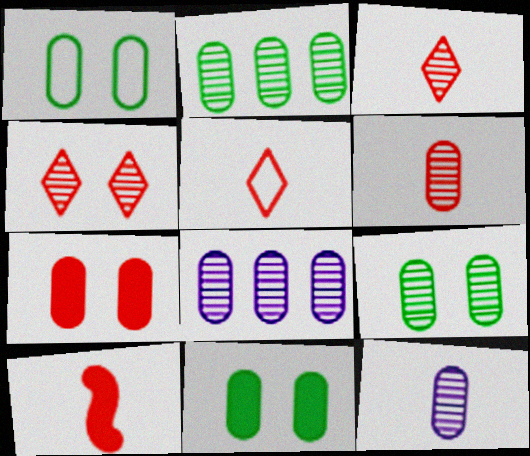[[1, 9, 11], 
[5, 6, 10], 
[6, 8, 9]]